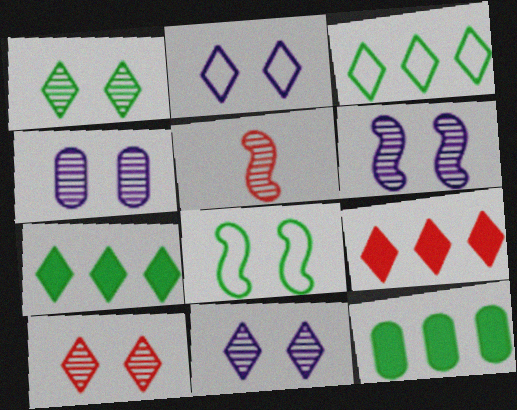[[1, 10, 11], 
[2, 5, 12], 
[4, 6, 11]]